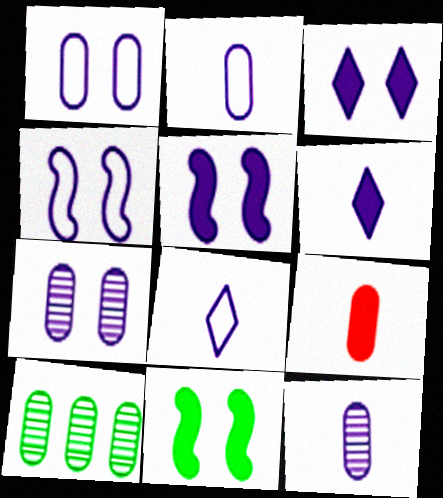[[1, 9, 10], 
[3, 4, 7]]